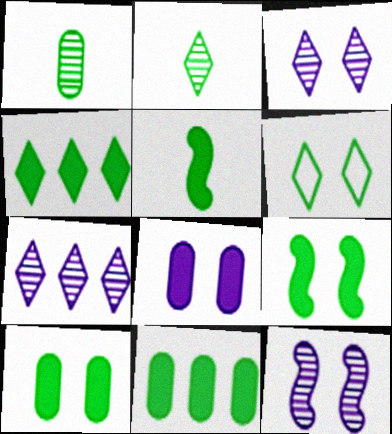[[2, 4, 6], 
[4, 5, 10]]